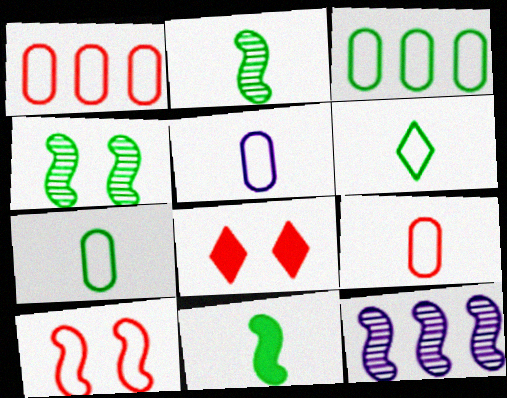[[5, 7, 9], 
[7, 8, 12], 
[10, 11, 12]]